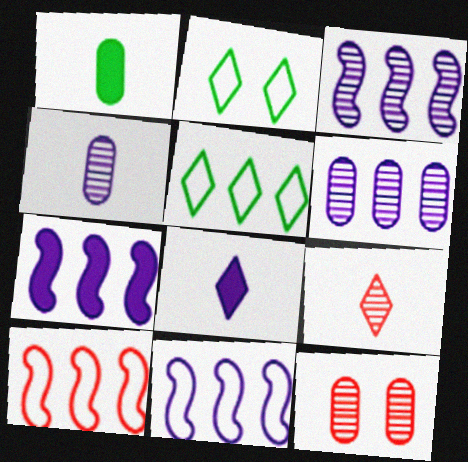[[3, 7, 11]]